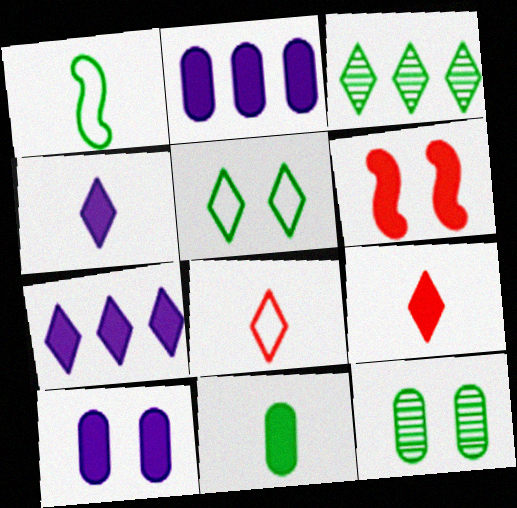[[6, 7, 11]]